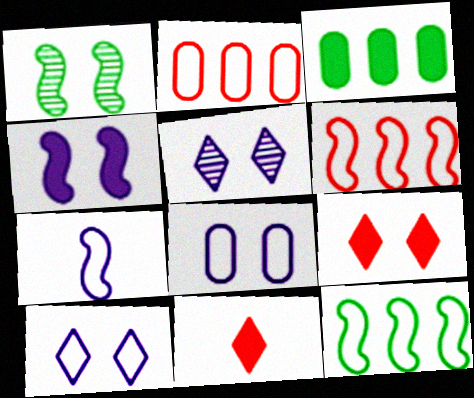[[1, 8, 9], 
[3, 4, 11], 
[4, 5, 8]]